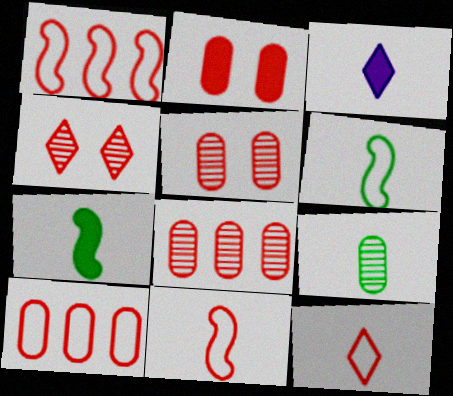[[3, 9, 11]]